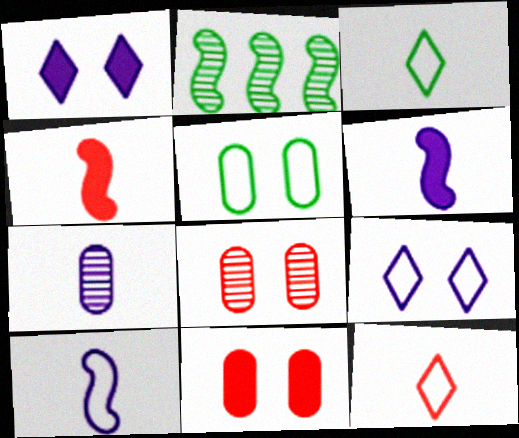[[3, 4, 7]]